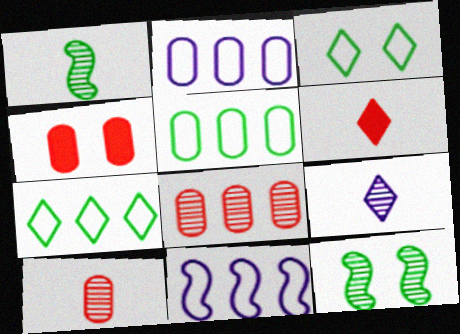[[1, 9, 10], 
[2, 6, 12], 
[8, 9, 12]]